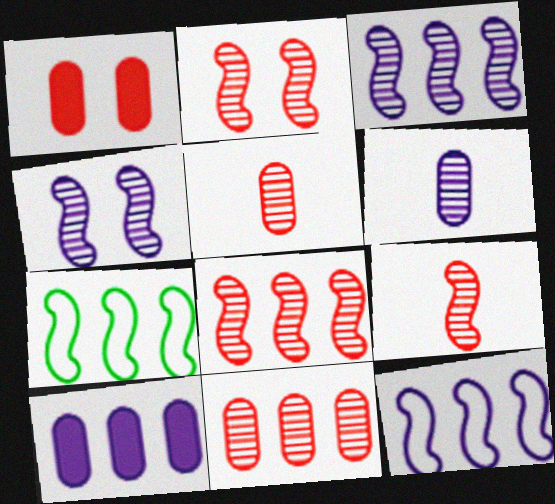[[2, 8, 9]]